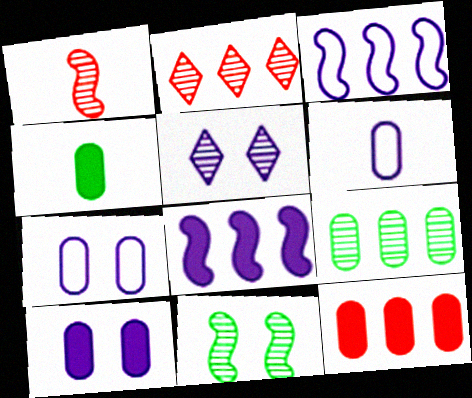[[1, 5, 9], 
[4, 10, 12], 
[5, 6, 8]]